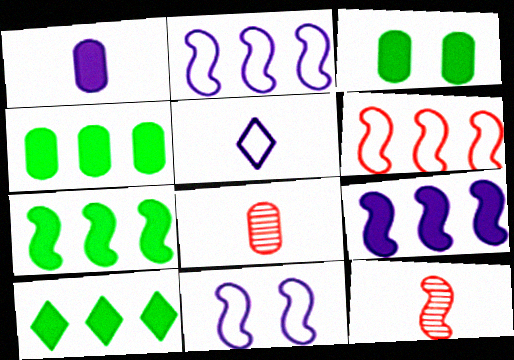[[4, 7, 10], 
[7, 11, 12], 
[8, 10, 11]]